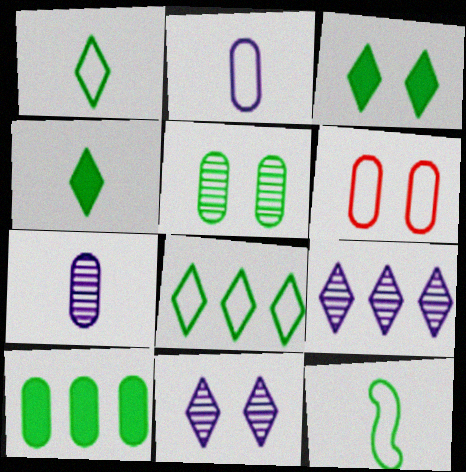[[6, 7, 10]]